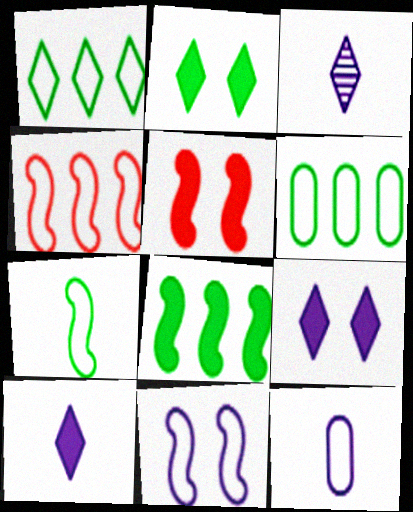[[3, 5, 6], 
[4, 7, 11]]